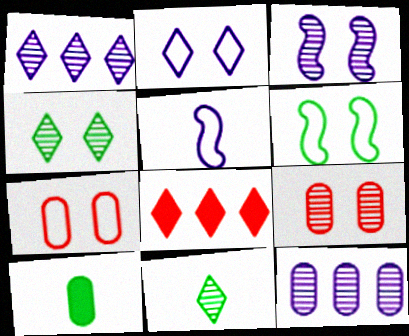[[2, 6, 7], 
[2, 8, 11], 
[3, 4, 9], 
[7, 10, 12]]